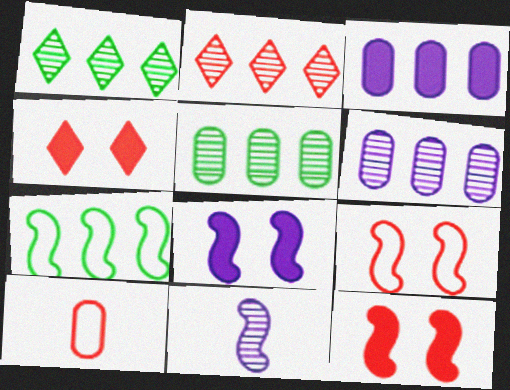[[1, 8, 10], 
[2, 3, 7], 
[2, 10, 12], 
[7, 11, 12]]